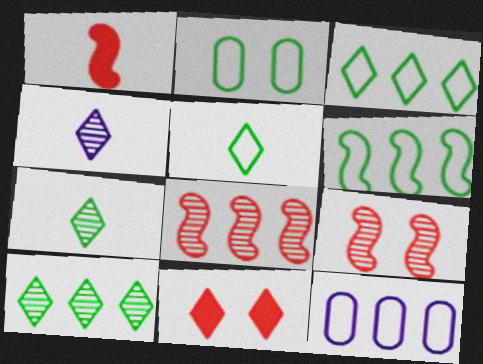[[2, 5, 6], 
[3, 4, 11]]